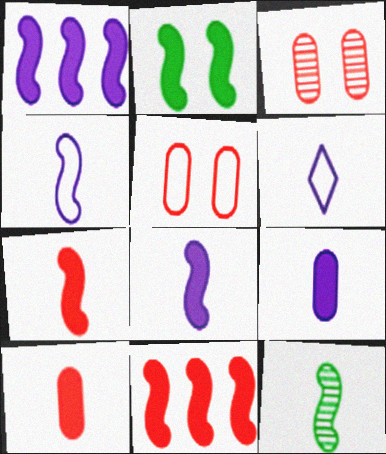[[1, 2, 7], 
[2, 8, 11], 
[4, 7, 12], 
[6, 10, 12]]